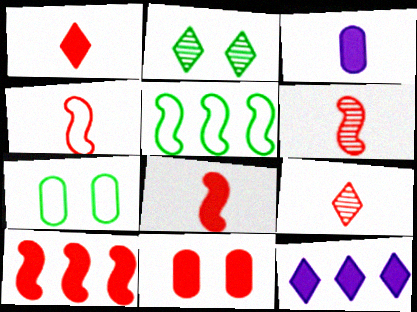[[1, 10, 11], 
[4, 6, 8], 
[6, 7, 12]]